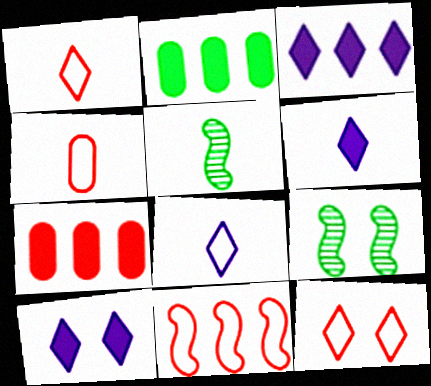[[3, 4, 9], 
[3, 6, 10], 
[4, 5, 6], 
[4, 11, 12], 
[7, 8, 9]]